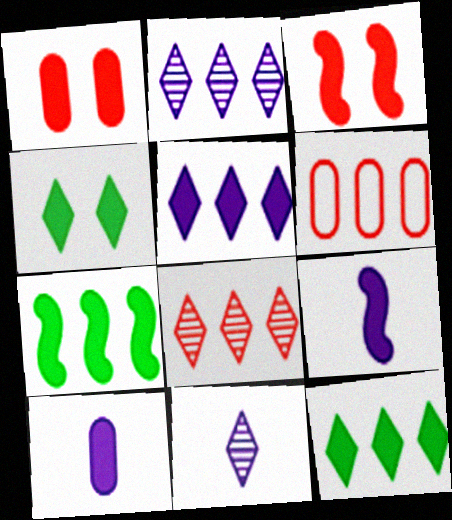[[1, 9, 12], 
[2, 6, 7], 
[3, 7, 9], 
[3, 10, 12]]